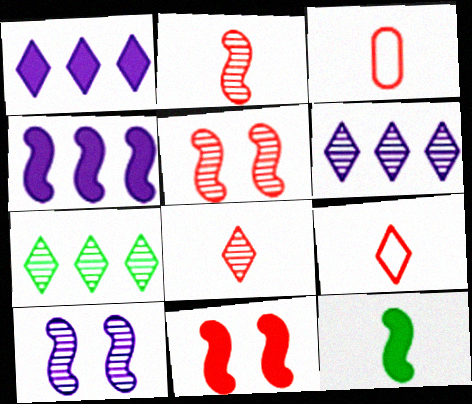[[4, 11, 12]]